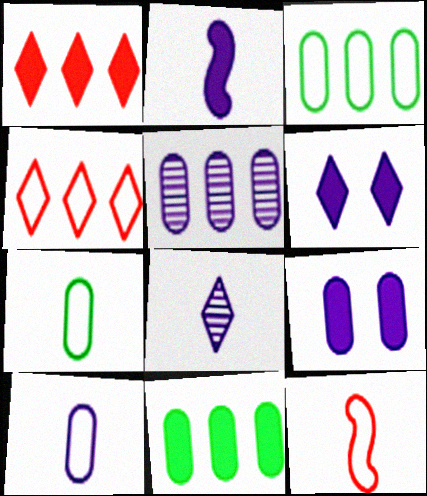[[2, 8, 10], 
[5, 9, 10]]